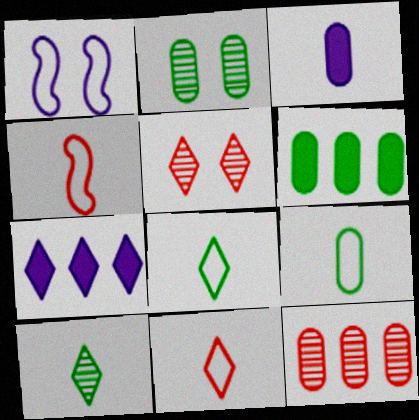[[2, 4, 7], 
[2, 6, 9], 
[3, 4, 10], 
[5, 7, 8]]